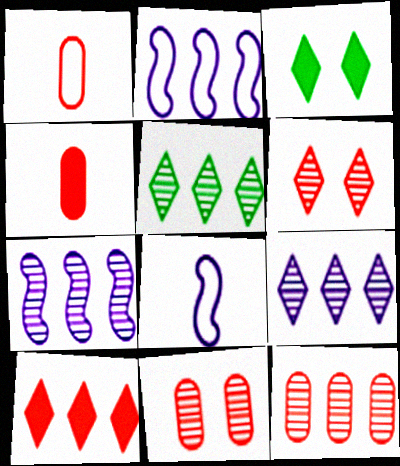[[1, 3, 7], 
[3, 8, 12], 
[5, 7, 12]]